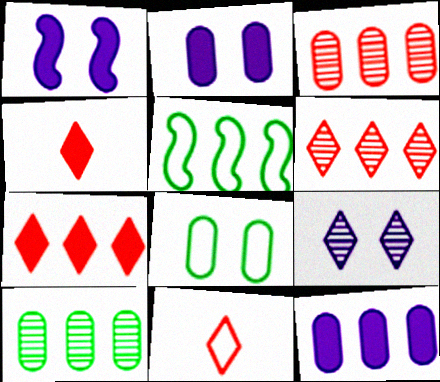[[1, 10, 11], 
[5, 6, 12]]